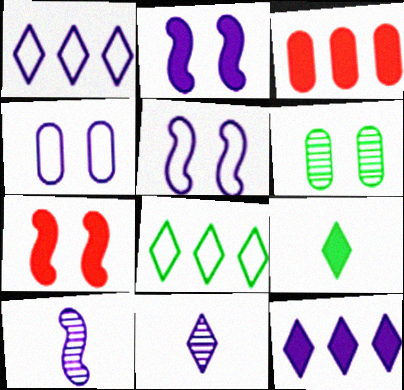[[2, 3, 9], 
[4, 10, 12]]